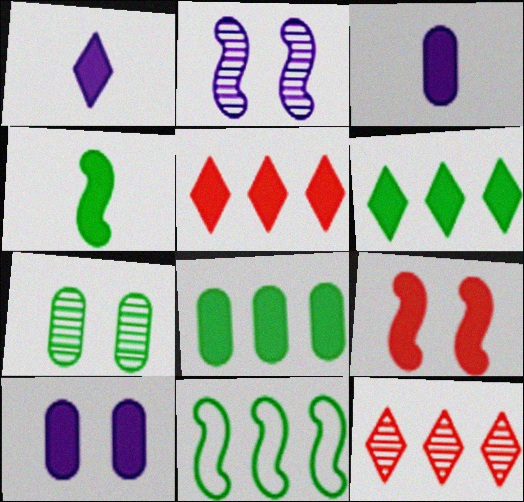[[1, 8, 9], 
[3, 6, 9], 
[4, 5, 10]]